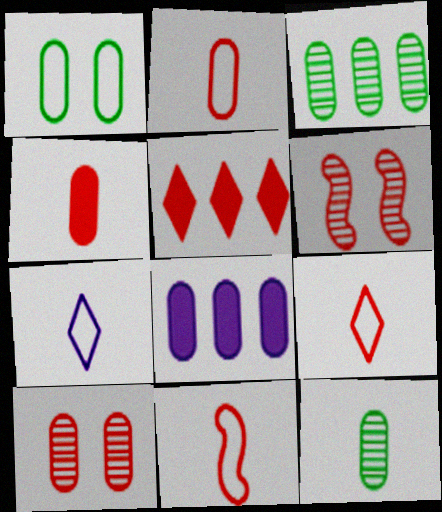[[2, 5, 6], 
[2, 9, 11], 
[5, 10, 11]]